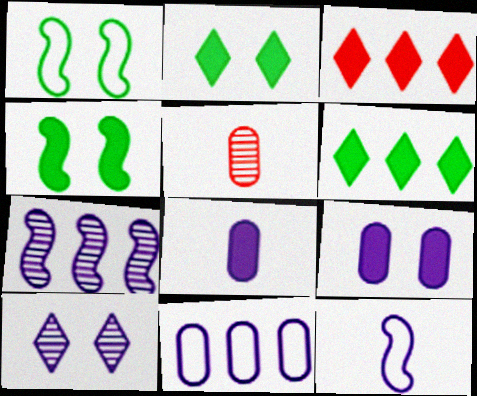[[3, 4, 8]]